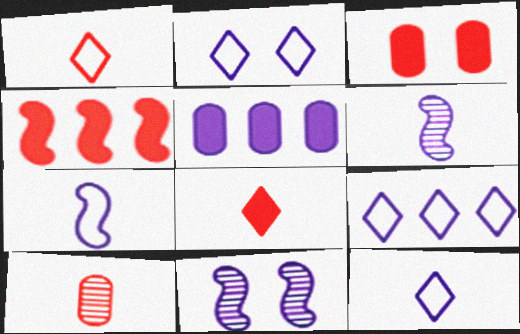[[2, 5, 6], 
[2, 9, 12], 
[3, 4, 8], 
[5, 11, 12]]